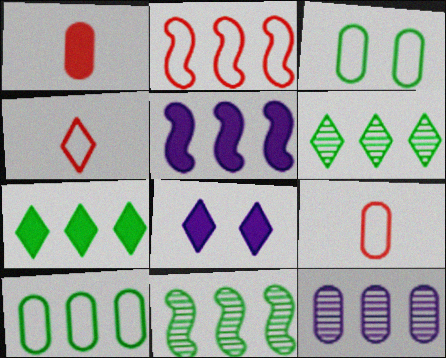[[1, 3, 12], 
[2, 5, 11], 
[2, 7, 12], 
[4, 6, 8], 
[7, 10, 11], 
[8, 9, 11]]